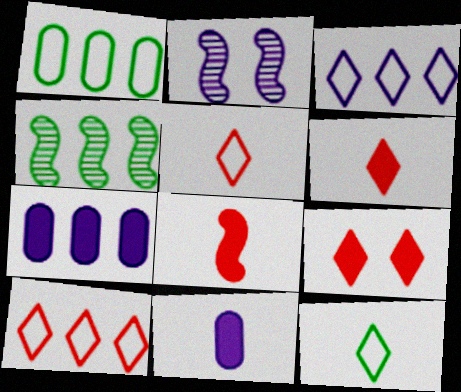[[1, 2, 6], 
[2, 3, 11], 
[4, 7, 10]]